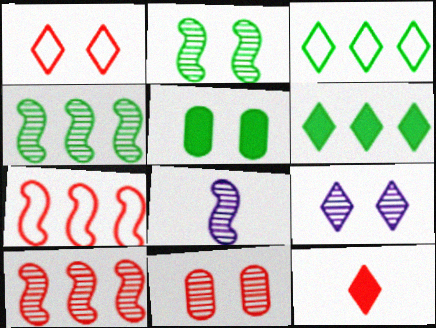[[2, 8, 10], 
[2, 9, 11], 
[3, 9, 12], 
[7, 11, 12]]